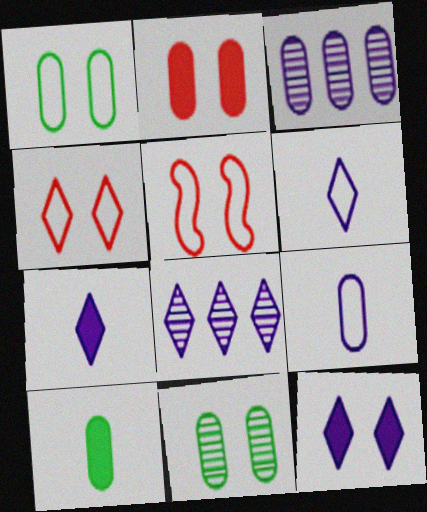[[5, 8, 10], 
[5, 11, 12], 
[6, 8, 12]]